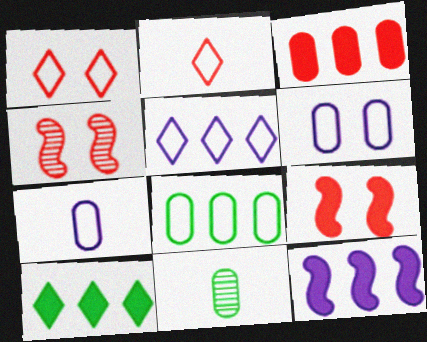[[1, 11, 12], 
[2, 3, 4], 
[3, 6, 11], 
[3, 10, 12], 
[4, 7, 10], 
[5, 9, 11]]